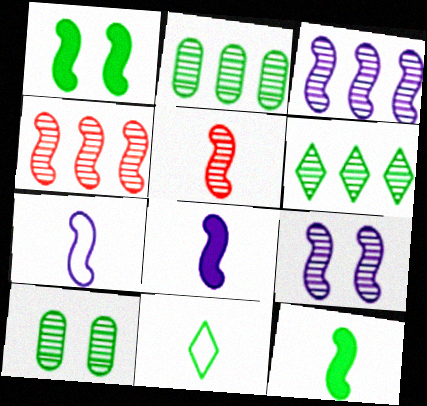[[1, 2, 11], 
[1, 4, 7], 
[5, 7, 12]]